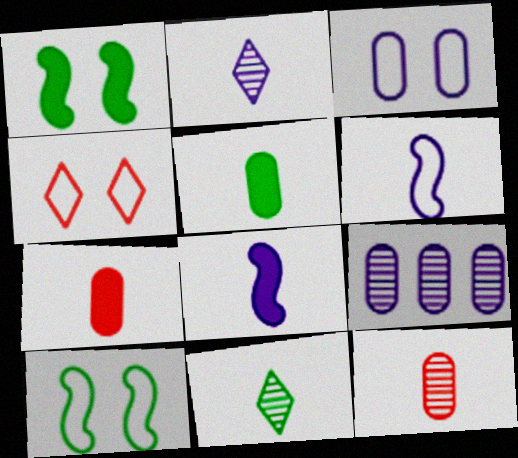[[3, 4, 10], 
[6, 7, 11]]